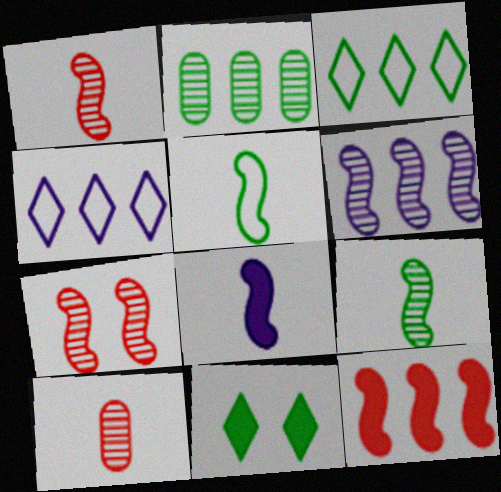[[1, 5, 8], 
[2, 4, 12], 
[2, 5, 11], 
[6, 7, 9]]